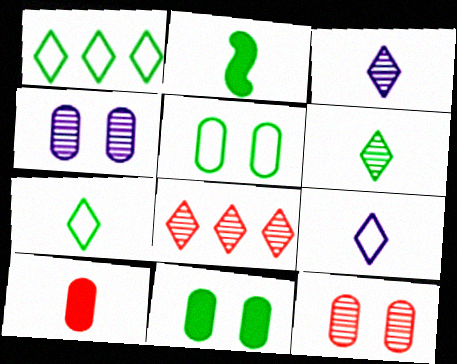[]